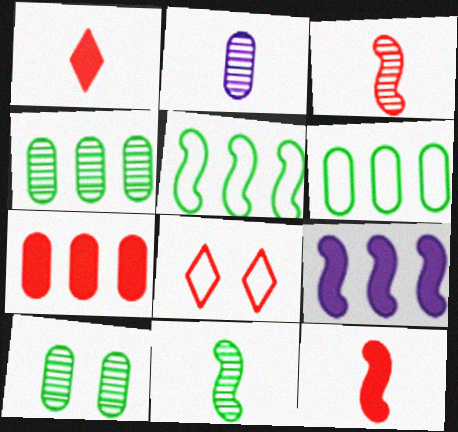[[3, 7, 8]]